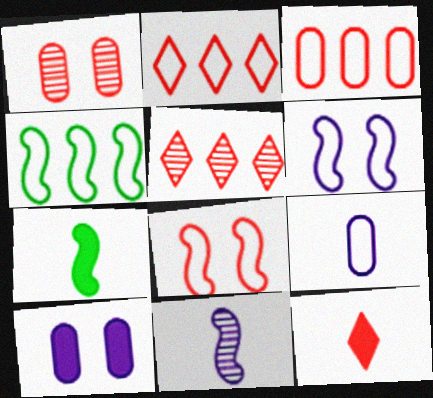[]